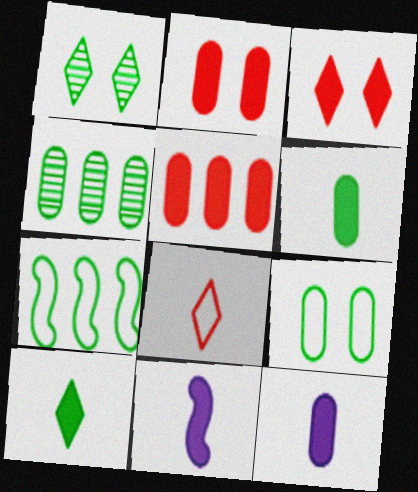[[1, 6, 7], 
[4, 6, 9]]